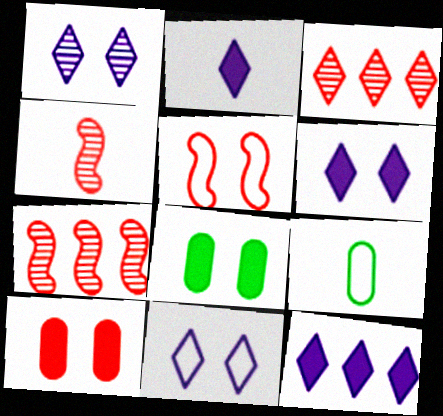[[1, 5, 8], 
[1, 6, 11], 
[2, 4, 9], 
[2, 6, 12], 
[6, 7, 9]]